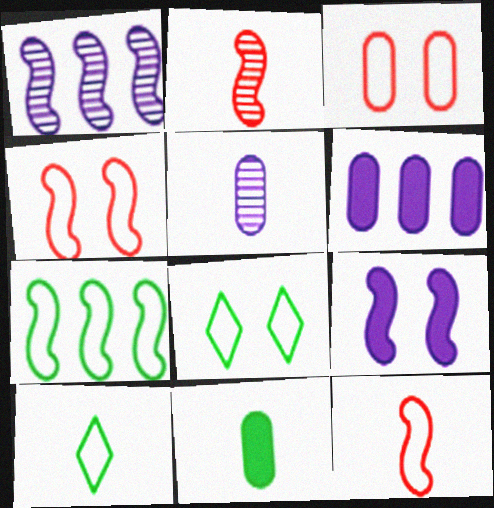[[2, 6, 8], 
[2, 7, 9]]